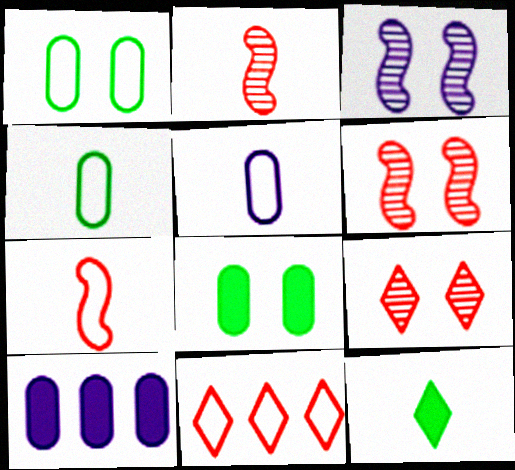[[2, 5, 12]]